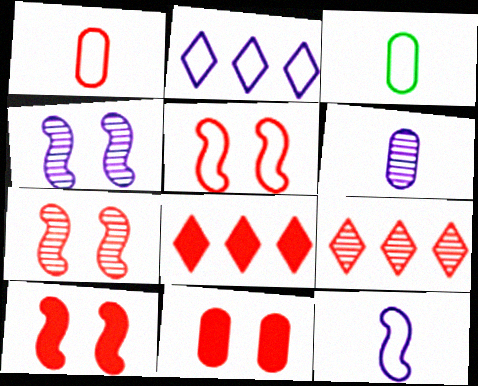[[1, 7, 8], 
[1, 9, 10], 
[2, 3, 5], 
[3, 4, 8], 
[5, 7, 10]]